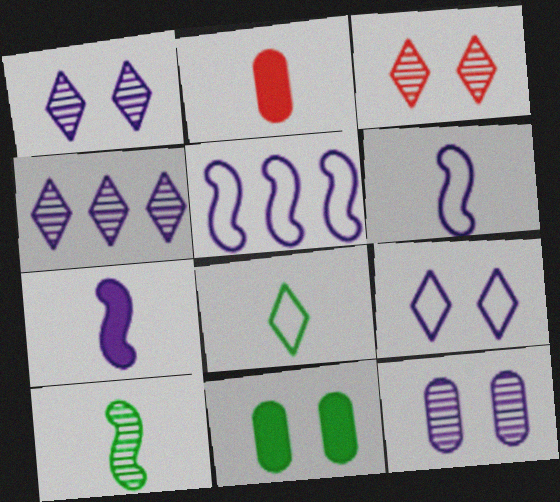[]